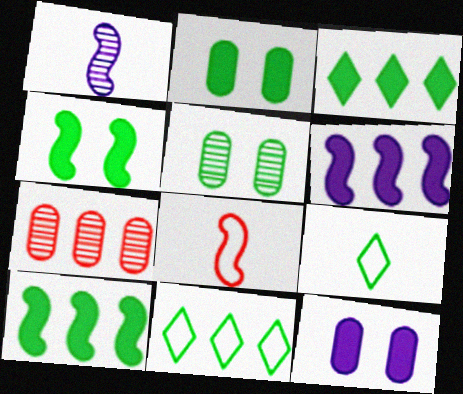[[5, 9, 10], 
[6, 7, 11]]